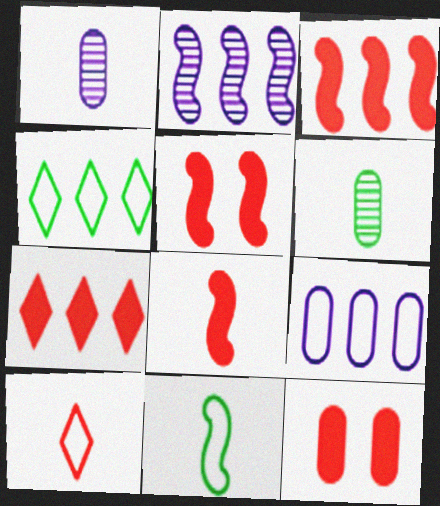[[1, 4, 5], 
[2, 5, 11], 
[3, 5, 8], 
[6, 9, 12], 
[7, 8, 12]]